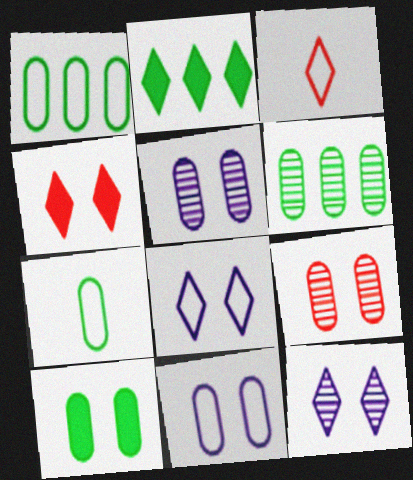[[2, 3, 12], 
[6, 7, 10], 
[9, 10, 11]]